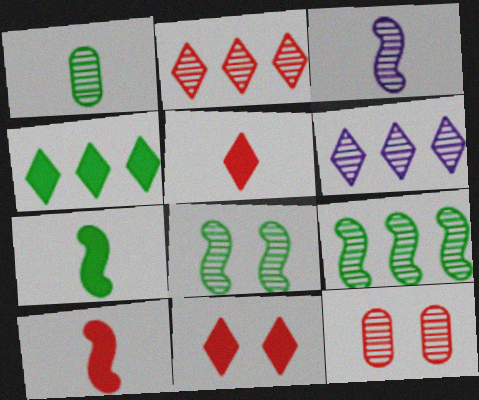[]